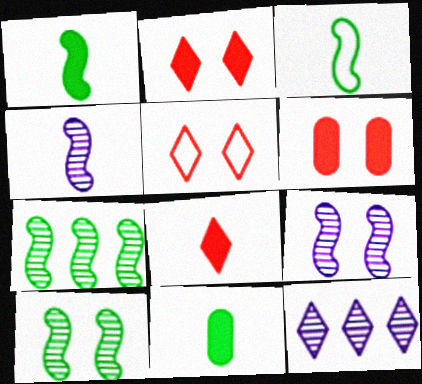[[3, 6, 12]]